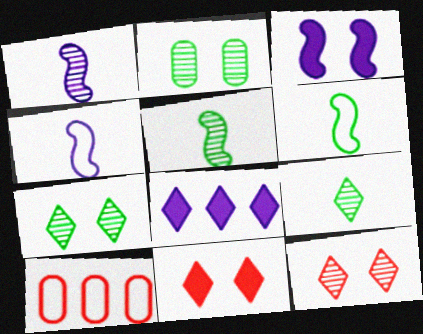[[3, 9, 10]]